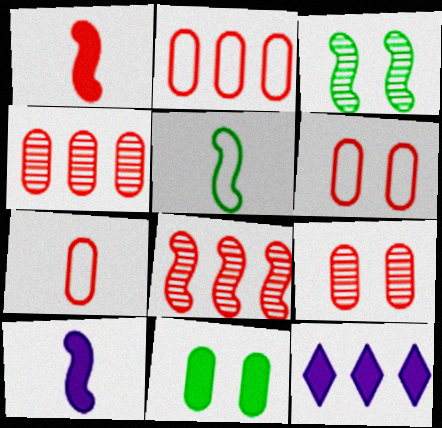[[1, 11, 12], 
[2, 6, 7], 
[3, 7, 12], 
[5, 9, 12]]